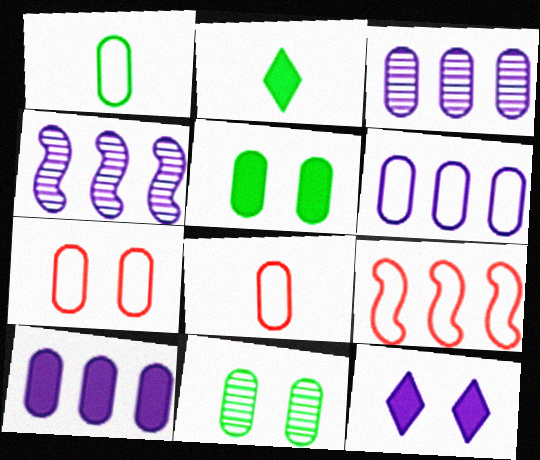[[1, 6, 7], 
[2, 4, 7], 
[3, 5, 8], 
[3, 6, 10], 
[8, 10, 11]]